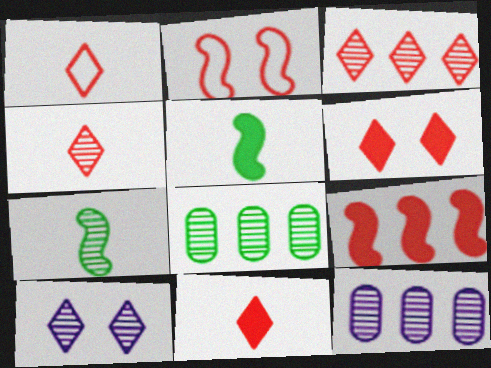[[1, 3, 6], 
[1, 4, 11]]